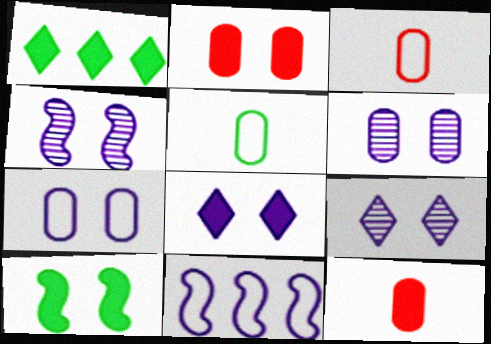[[1, 3, 4], 
[2, 8, 10], 
[4, 6, 9], 
[4, 7, 8]]